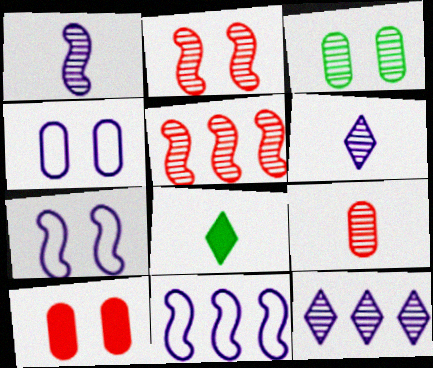[[3, 4, 10], 
[3, 5, 6], 
[4, 5, 8]]